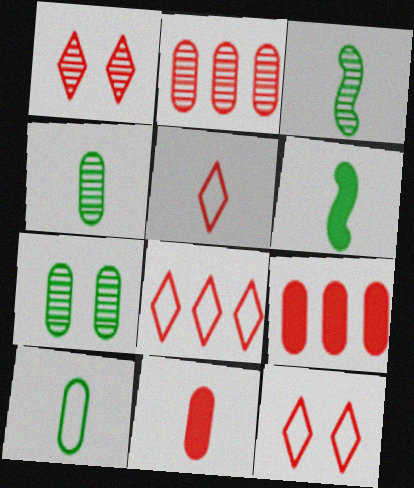[[5, 8, 12]]